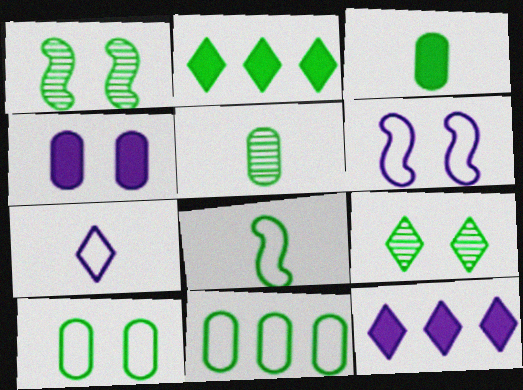[]